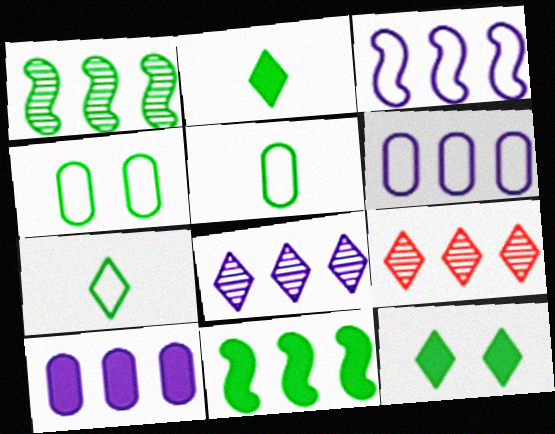[[1, 2, 4], 
[1, 5, 12], 
[3, 8, 10], 
[6, 9, 11]]